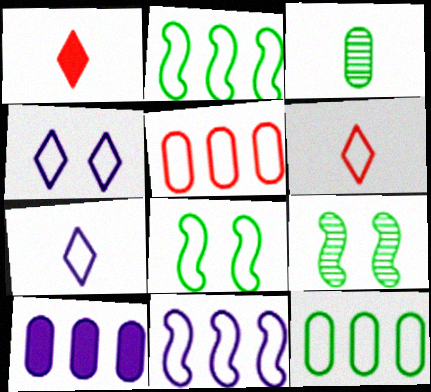[[5, 7, 8], 
[6, 9, 10]]